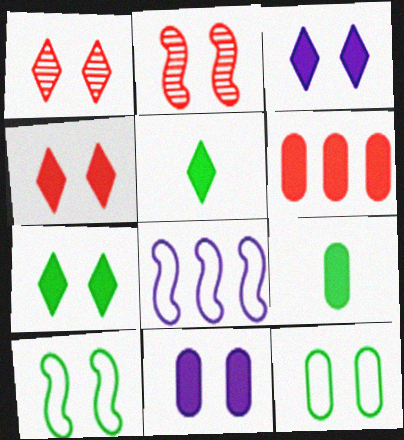[[1, 8, 9], 
[1, 10, 11], 
[2, 3, 12], 
[3, 4, 7], 
[6, 9, 11]]